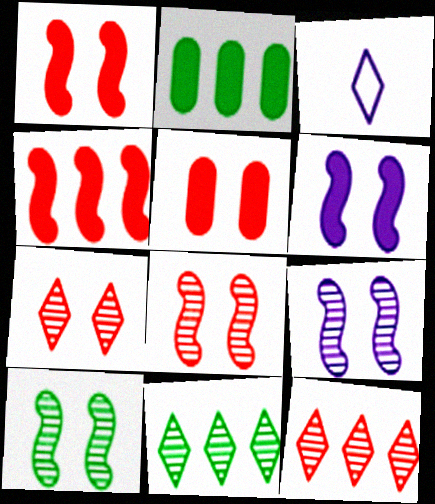[[2, 3, 8], 
[8, 9, 10]]